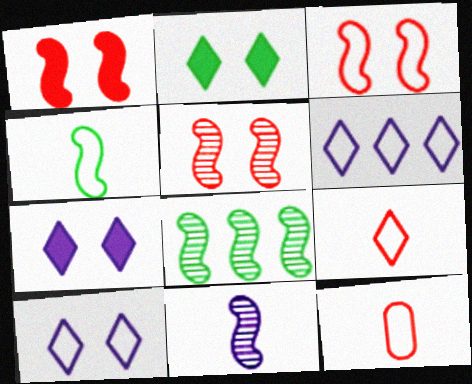[[1, 3, 5], 
[5, 8, 11], 
[7, 8, 12]]